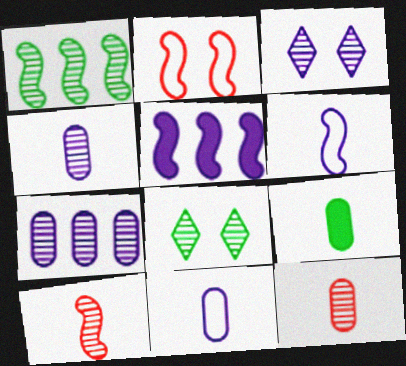[[1, 3, 12], 
[3, 5, 11], 
[7, 8, 10], 
[9, 11, 12]]